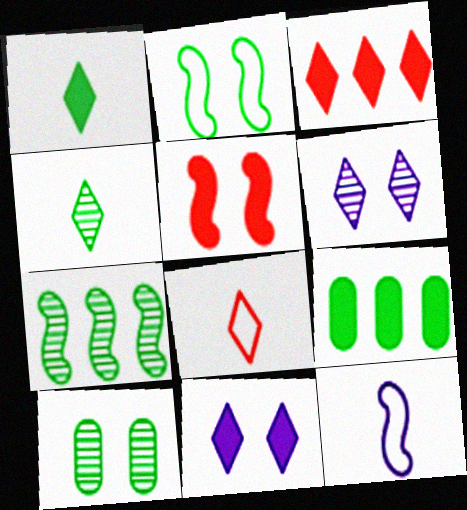[[1, 3, 11], 
[2, 4, 9], 
[3, 10, 12], 
[4, 7, 10], 
[5, 7, 12]]